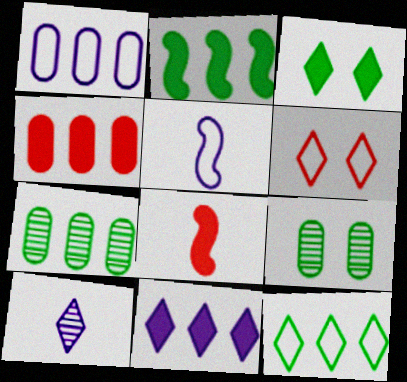[[1, 4, 7], 
[2, 4, 11], 
[2, 7, 12]]